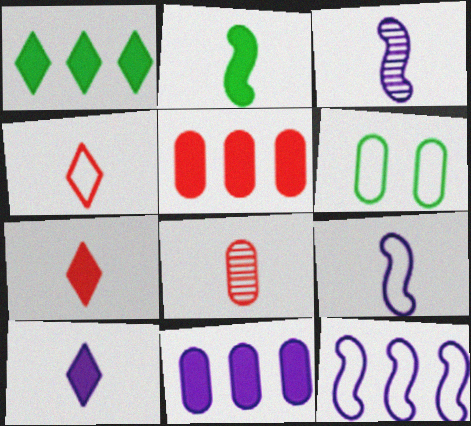[[4, 6, 12], 
[6, 8, 11]]